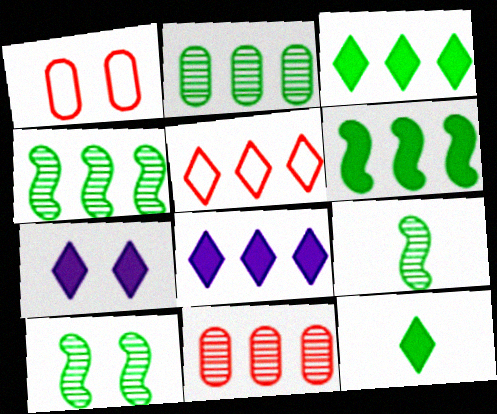[[1, 7, 10], 
[1, 8, 9], 
[4, 9, 10]]